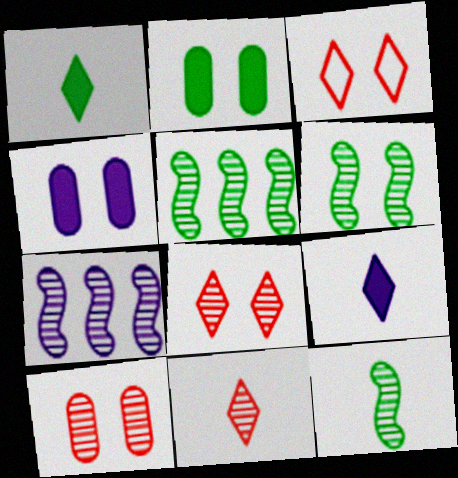[[3, 4, 6], 
[5, 6, 12]]